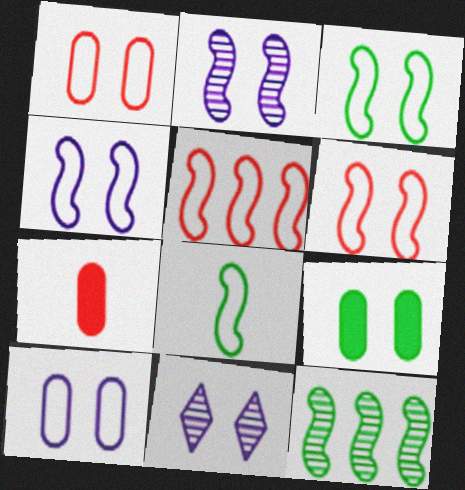[[3, 4, 6], 
[4, 5, 8], 
[6, 9, 11]]